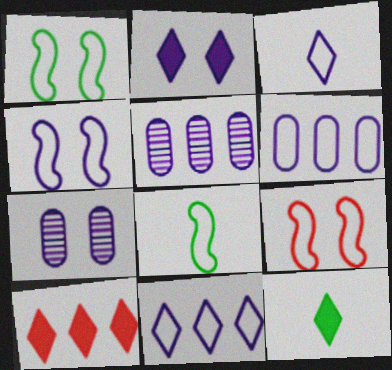[[1, 4, 9], 
[2, 4, 7], 
[2, 10, 12], 
[3, 4, 6], 
[5, 9, 12], 
[7, 8, 10]]